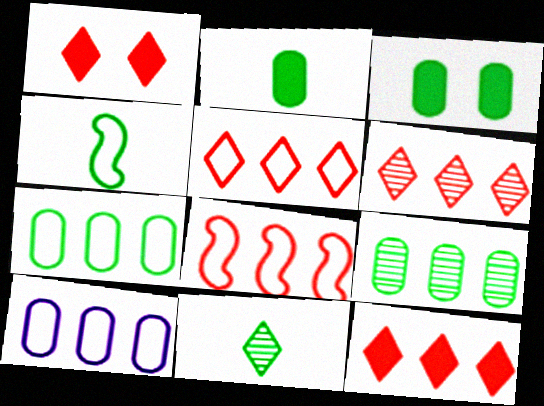[[2, 4, 11], 
[5, 6, 12]]